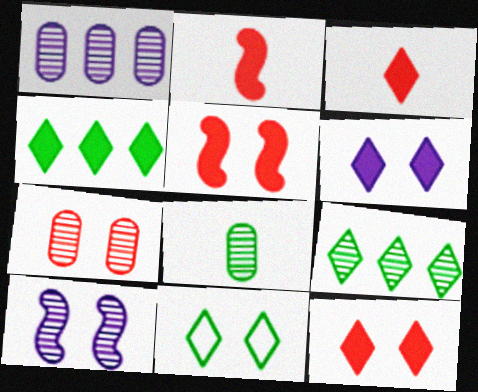[[1, 2, 11], 
[1, 7, 8], 
[3, 4, 6]]